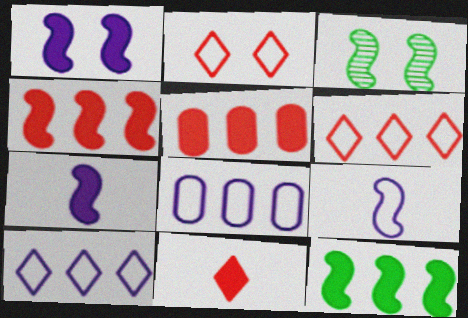[[3, 4, 9], 
[3, 8, 11]]